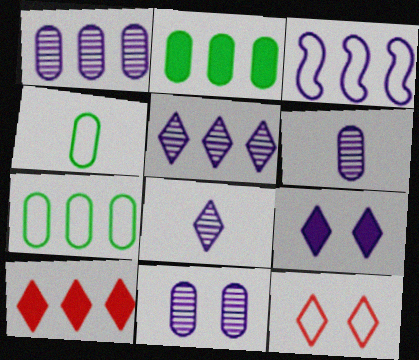[[1, 6, 11], 
[3, 4, 12], 
[3, 6, 9]]